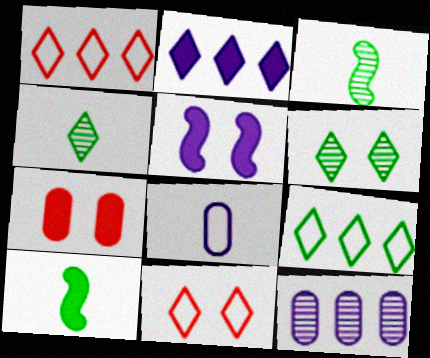[[2, 4, 11], 
[2, 7, 10], 
[10, 11, 12]]